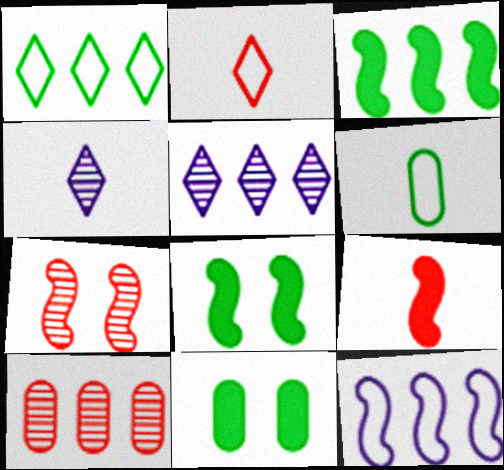[[4, 6, 9]]